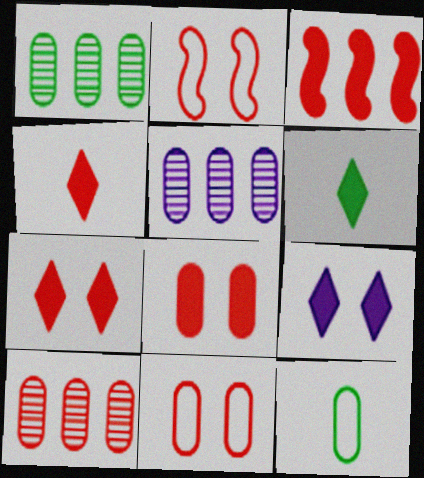[[1, 5, 10], 
[2, 4, 10], 
[2, 5, 6], 
[3, 4, 8], 
[5, 8, 12]]